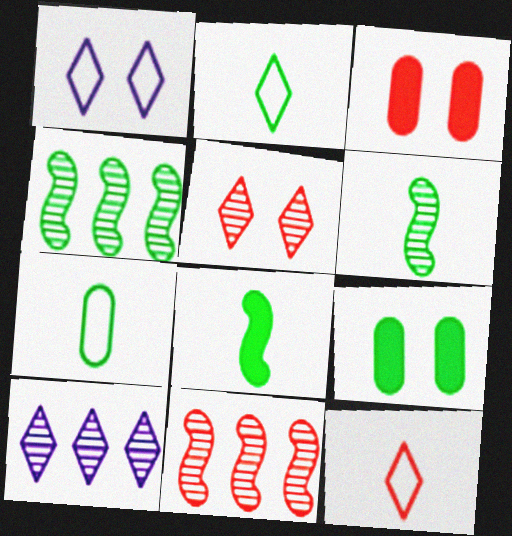[[2, 4, 9], 
[3, 11, 12]]